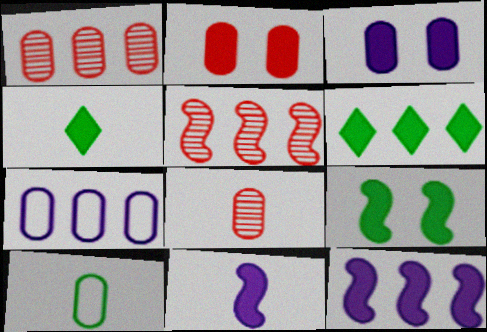[[1, 3, 10], 
[2, 4, 12], 
[2, 6, 11], 
[5, 6, 7]]